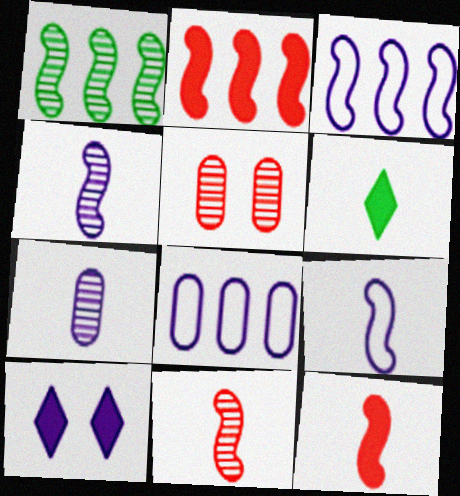[[1, 2, 3], 
[3, 5, 6], 
[3, 7, 10], 
[4, 8, 10]]